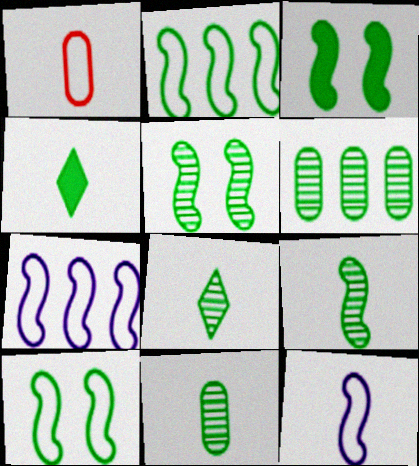[[2, 3, 9], 
[3, 5, 10], 
[4, 6, 10], 
[5, 6, 8], 
[8, 9, 11]]